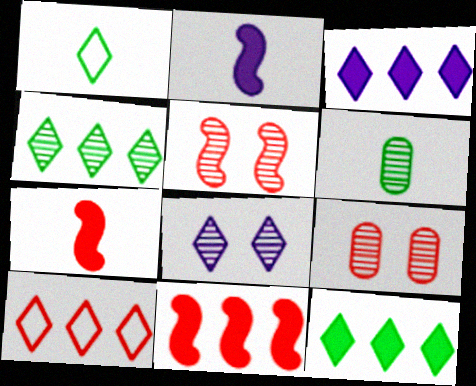[[3, 4, 10], 
[7, 9, 10]]